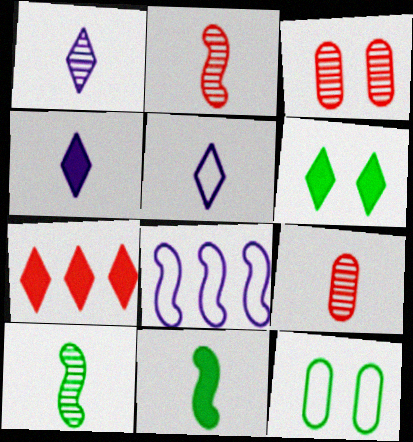[[1, 4, 5], 
[1, 9, 10], 
[4, 6, 7], 
[5, 9, 11], 
[6, 8, 9]]